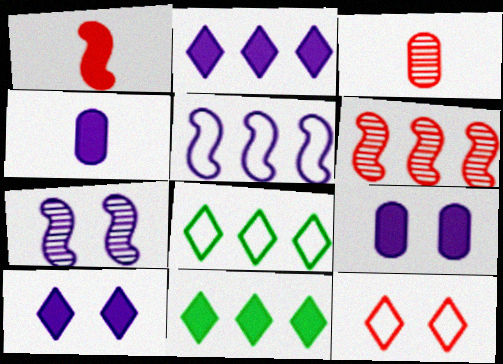[[1, 9, 11]]